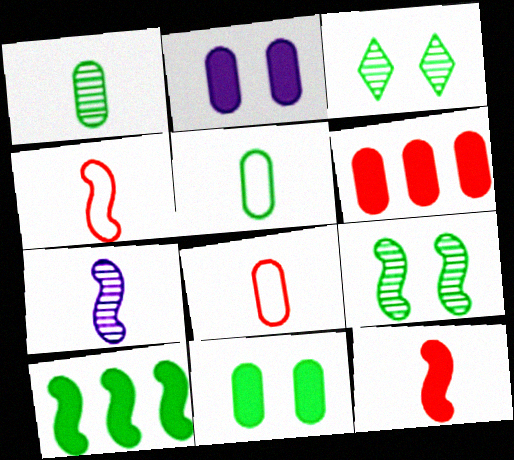[[3, 5, 10]]